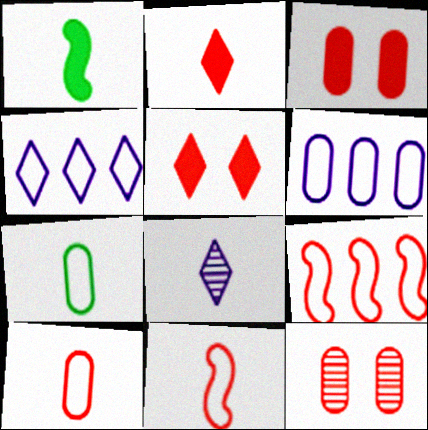[[1, 4, 12], 
[1, 8, 10], 
[2, 9, 12]]